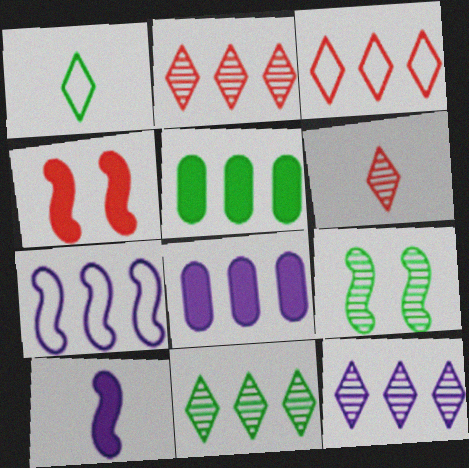[[1, 5, 9], 
[2, 5, 7], 
[2, 11, 12], 
[7, 8, 12]]